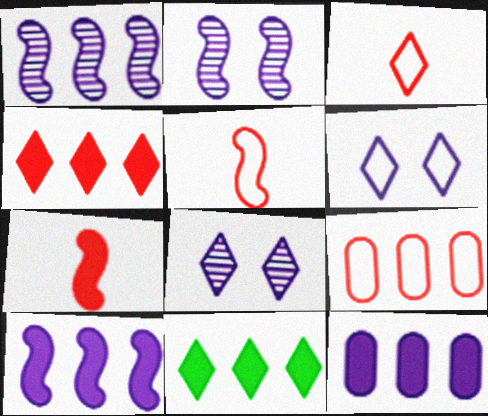[[1, 9, 11], 
[3, 8, 11]]